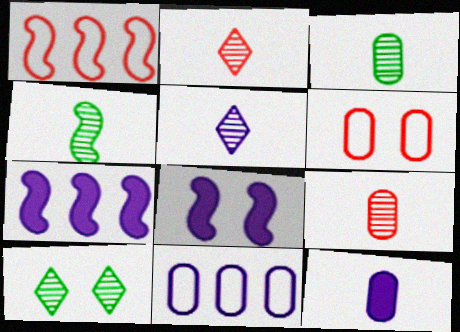[[1, 4, 8], 
[1, 10, 12], 
[4, 5, 9], 
[5, 8, 11], 
[6, 8, 10]]